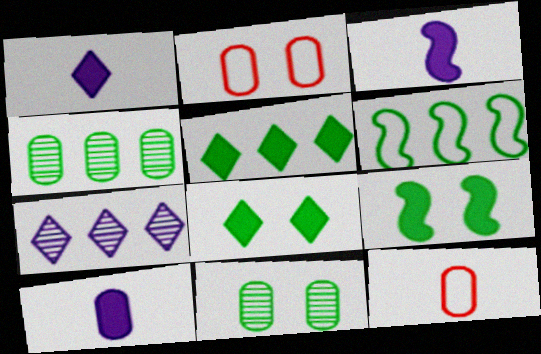[[1, 3, 10], 
[2, 4, 10], 
[4, 5, 6], 
[7, 9, 12]]